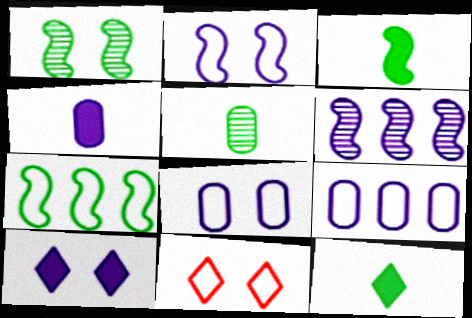[[1, 3, 7]]